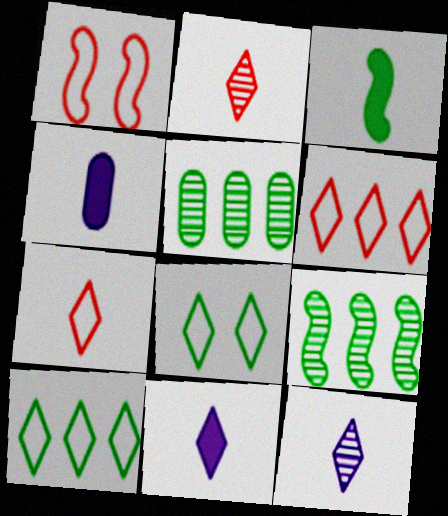[[1, 5, 11], 
[3, 5, 8]]